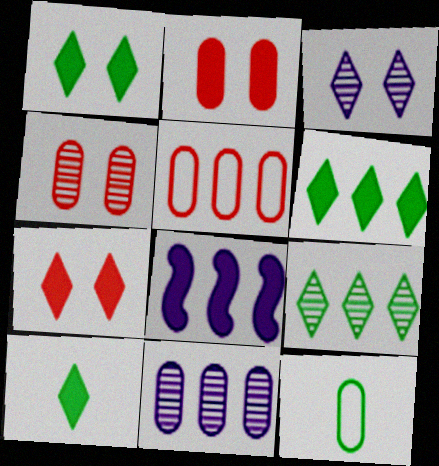[[1, 6, 10], 
[2, 8, 10], 
[2, 11, 12], 
[5, 8, 9]]